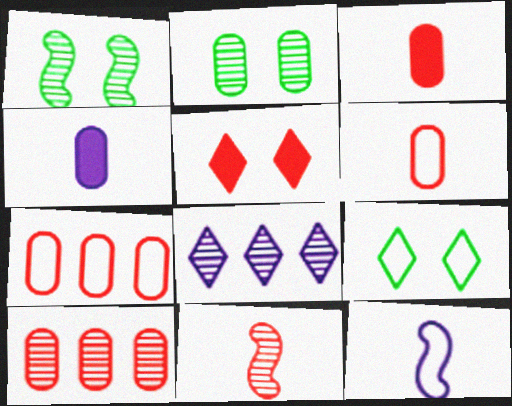[[2, 4, 7], 
[2, 8, 11], 
[5, 7, 11], 
[7, 9, 12]]